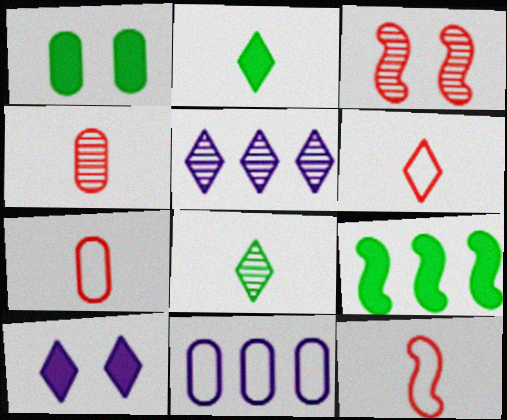[[1, 2, 9], 
[1, 4, 11], 
[1, 5, 12], 
[2, 3, 11], 
[6, 7, 12]]